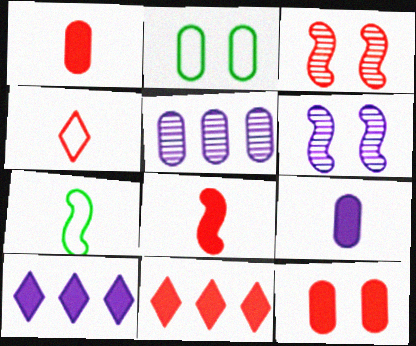[[1, 2, 5], 
[8, 11, 12]]